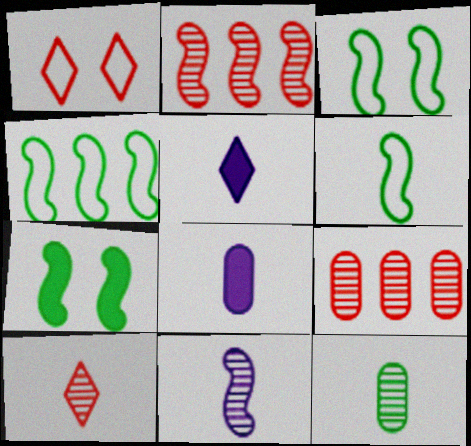[[3, 4, 6], 
[3, 5, 9], 
[6, 8, 10], 
[10, 11, 12]]